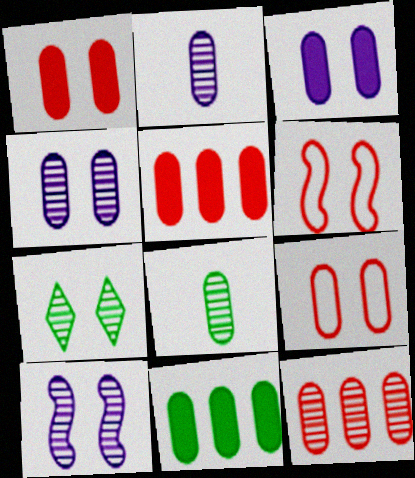[[2, 9, 11], 
[3, 6, 7], 
[4, 8, 12]]